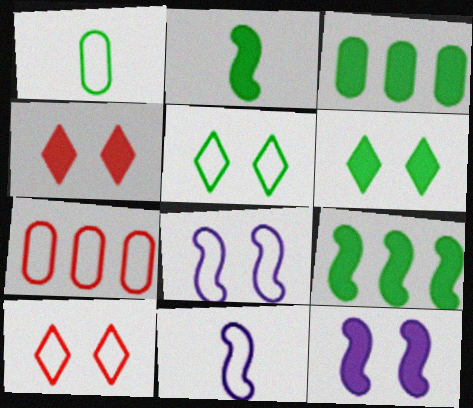[[2, 3, 6], 
[5, 7, 11]]